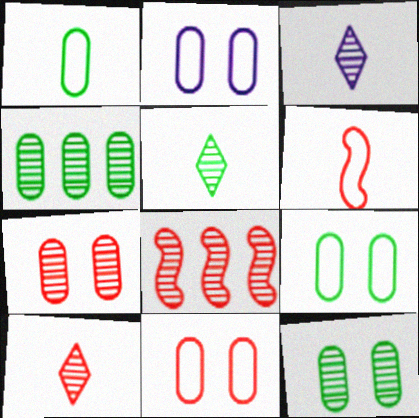[[2, 9, 11], 
[3, 5, 10], 
[3, 8, 12], 
[7, 8, 10]]